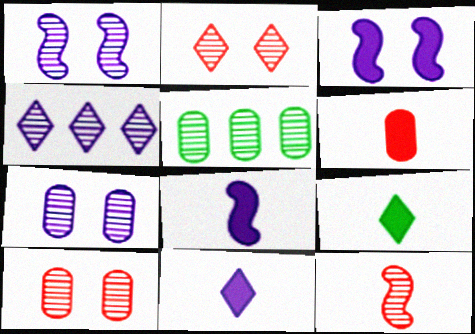[[6, 8, 9]]